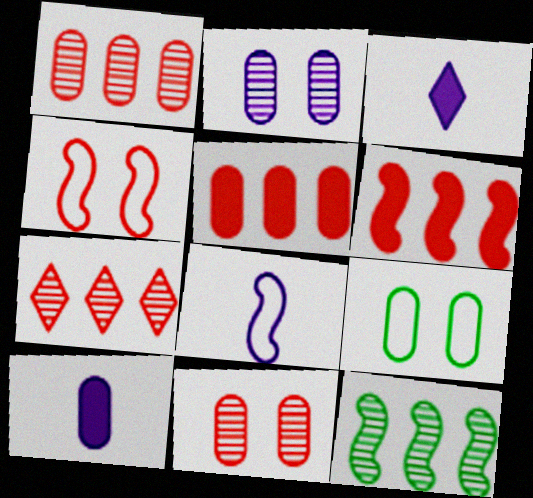[[1, 9, 10]]